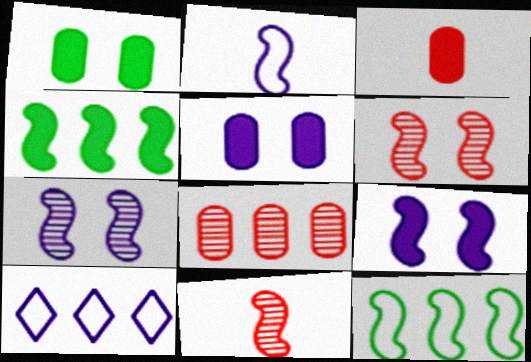[[1, 10, 11], 
[2, 4, 6], 
[4, 8, 10], 
[9, 11, 12]]